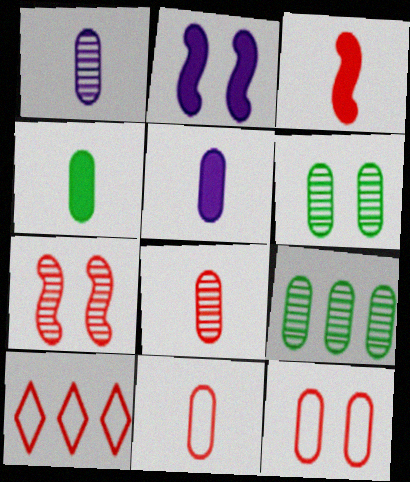[[1, 4, 11], 
[5, 9, 12]]